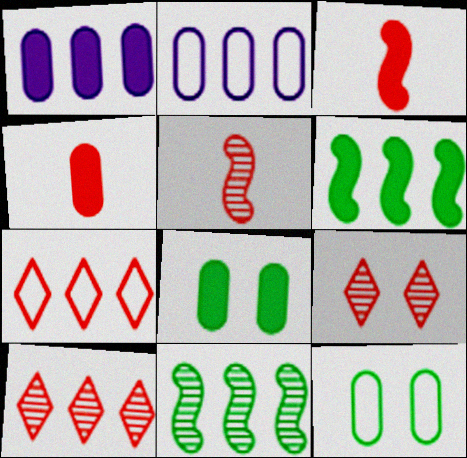[[1, 4, 8], 
[1, 7, 11], 
[2, 6, 10]]